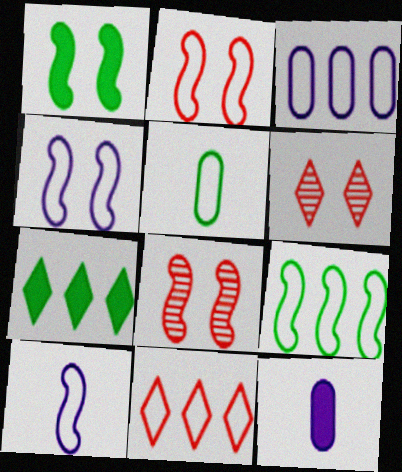[[1, 4, 8], 
[2, 9, 10], 
[3, 9, 11], 
[4, 5, 11], 
[6, 9, 12]]